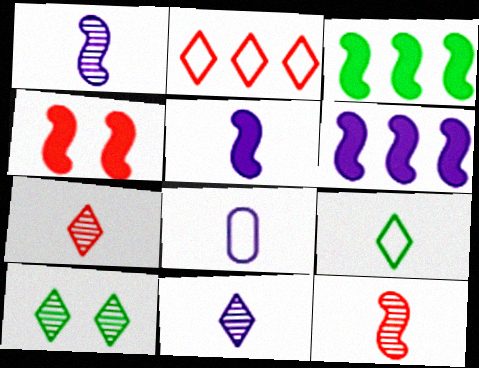[[3, 4, 5], 
[5, 8, 11]]